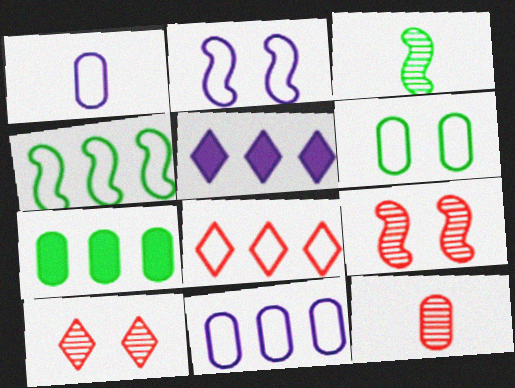[[4, 8, 11]]